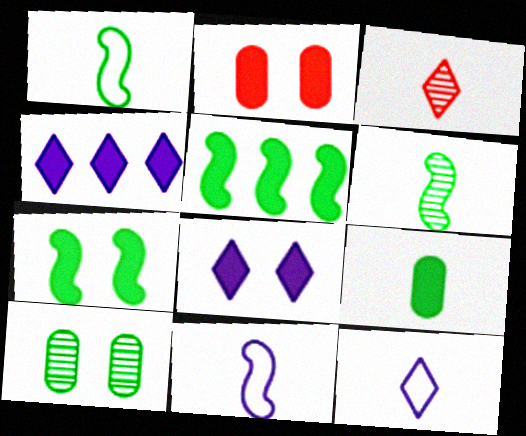[[2, 7, 8], 
[3, 9, 11]]